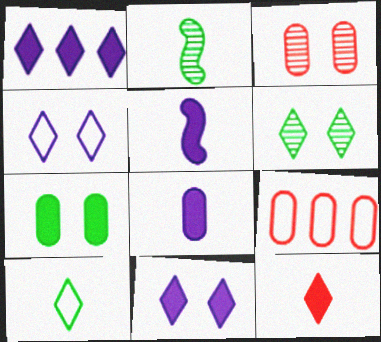[[2, 9, 11], 
[5, 6, 9]]